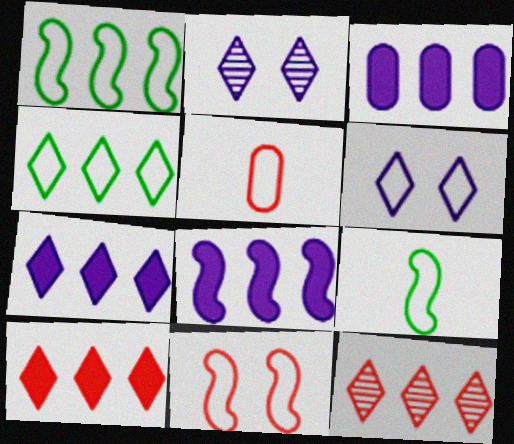[[1, 3, 12], 
[1, 5, 6], 
[3, 7, 8], 
[4, 7, 12]]